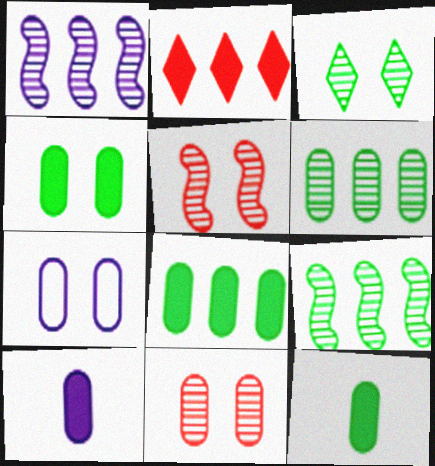[[4, 7, 11], 
[4, 8, 12]]